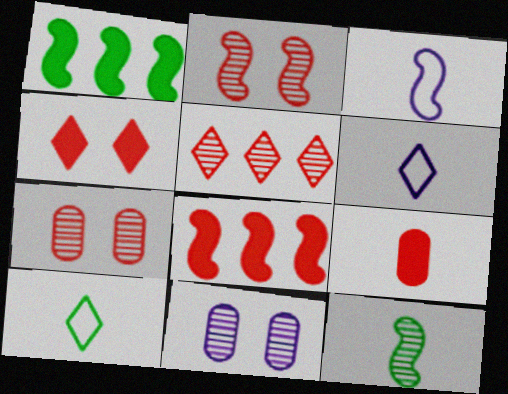[[1, 2, 3], 
[1, 6, 7], 
[4, 8, 9], 
[5, 11, 12], 
[6, 9, 12], 
[8, 10, 11]]